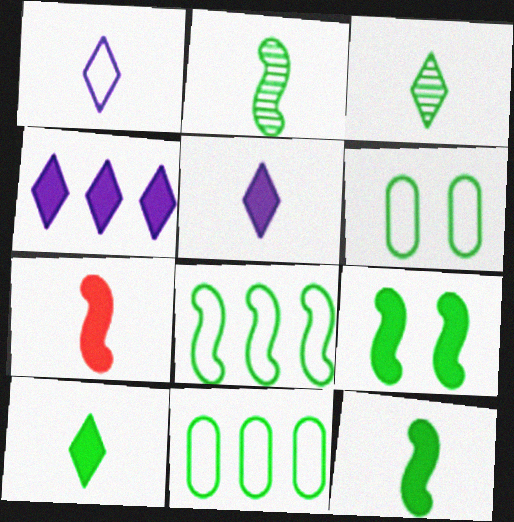[[2, 8, 9], 
[3, 9, 11]]